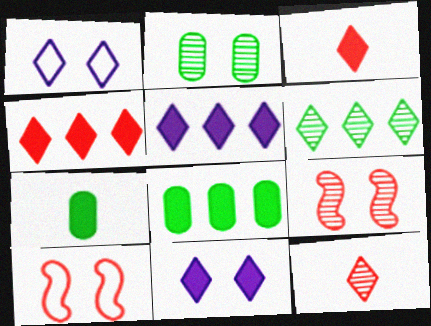[[1, 3, 6], 
[2, 10, 11]]